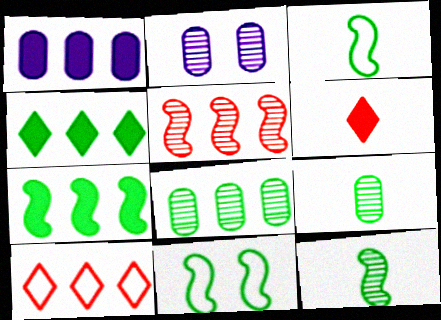[[4, 9, 11], 
[7, 11, 12]]